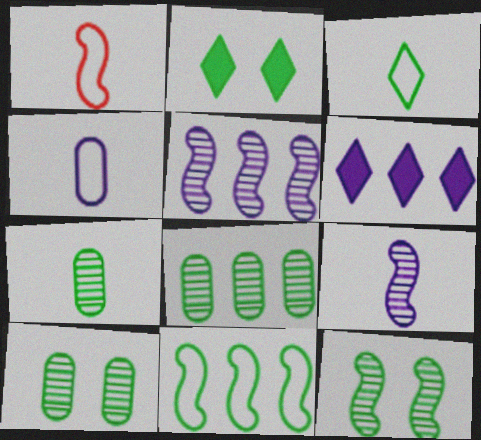[[1, 3, 4], 
[1, 6, 10], 
[2, 7, 11], 
[7, 8, 10]]